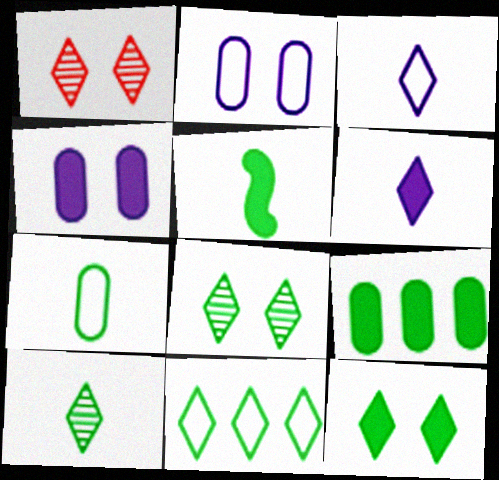[[1, 6, 11], 
[5, 7, 10], 
[5, 9, 12], 
[10, 11, 12]]